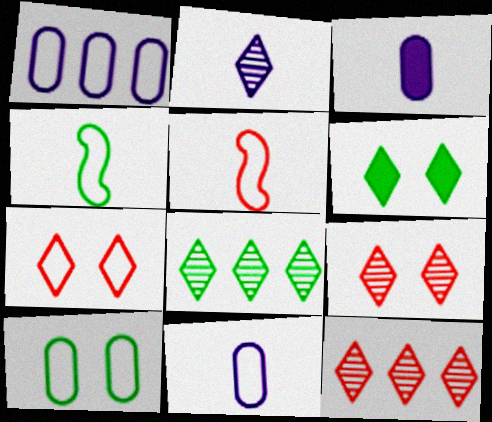[[1, 4, 7], 
[2, 8, 9]]